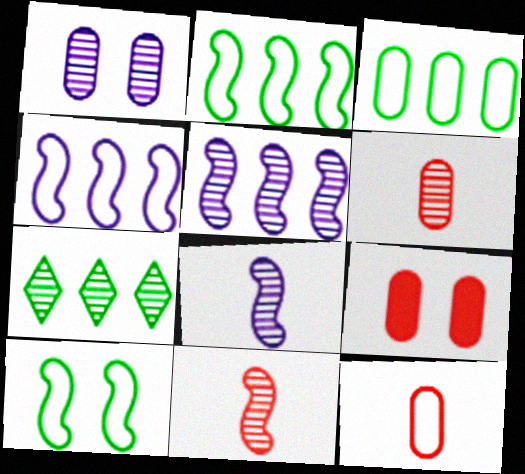[[1, 7, 11]]